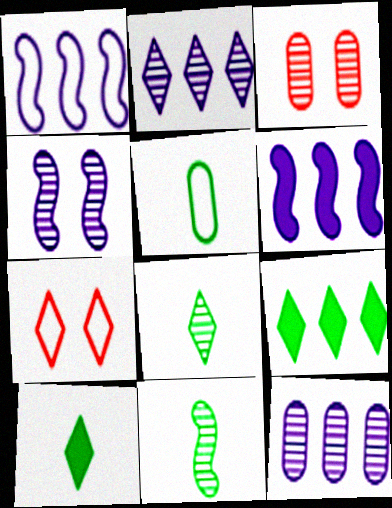[[1, 3, 10], 
[1, 5, 7], 
[2, 3, 11], 
[2, 7, 10], 
[5, 10, 11]]